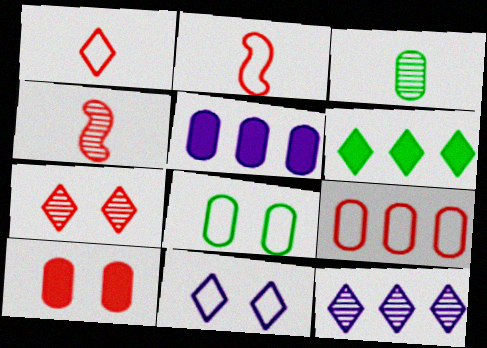[]